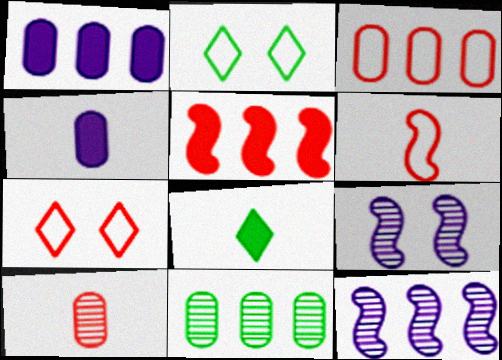[[1, 3, 11], 
[3, 6, 7], 
[3, 8, 9], 
[5, 7, 10]]